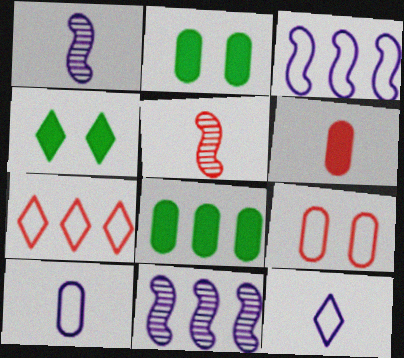[[1, 2, 7], 
[7, 8, 11]]